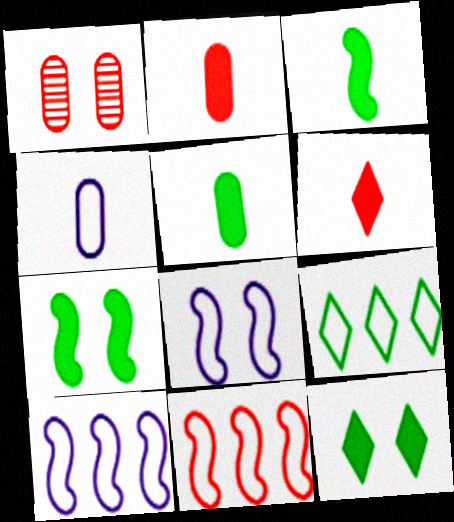[[1, 6, 11], 
[1, 8, 12]]